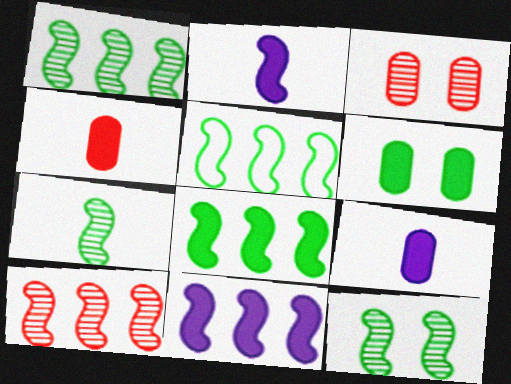[[1, 5, 8], 
[1, 7, 12], 
[5, 10, 11]]